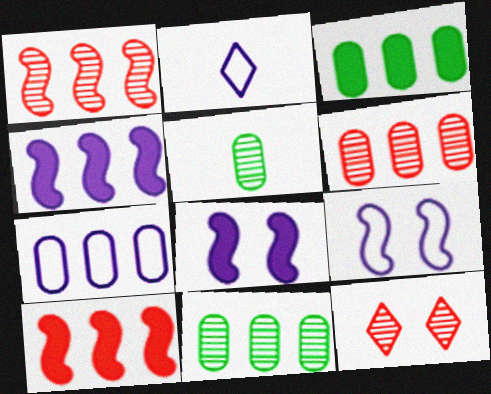[[2, 7, 9], 
[3, 6, 7]]